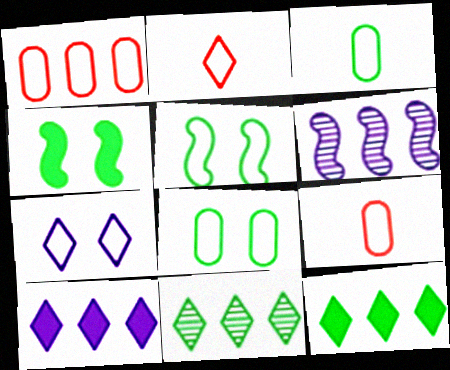[[1, 6, 12], 
[3, 4, 11]]